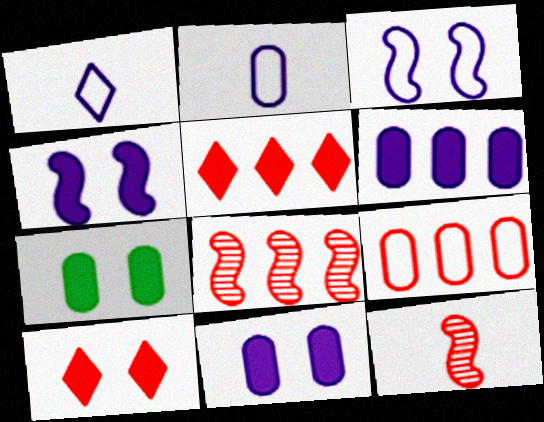[[1, 7, 8], 
[4, 7, 10], 
[5, 8, 9], 
[9, 10, 12]]